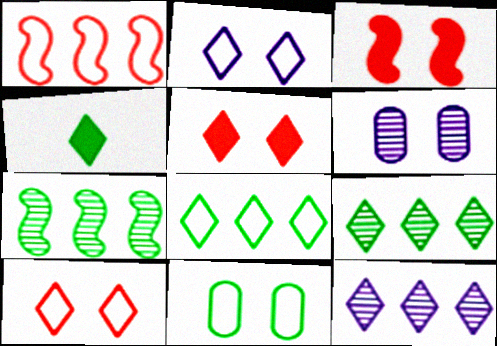[[1, 4, 6], 
[4, 7, 11], 
[4, 10, 12]]